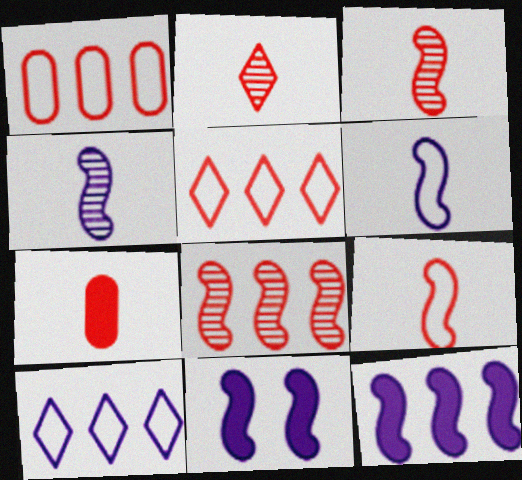[[2, 7, 9]]